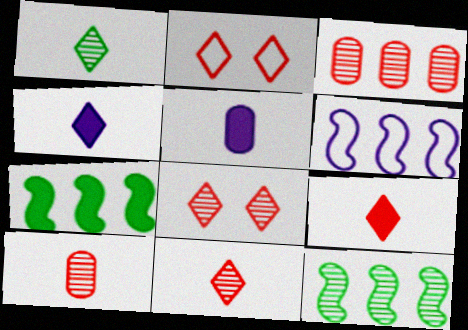[[2, 5, 12]]